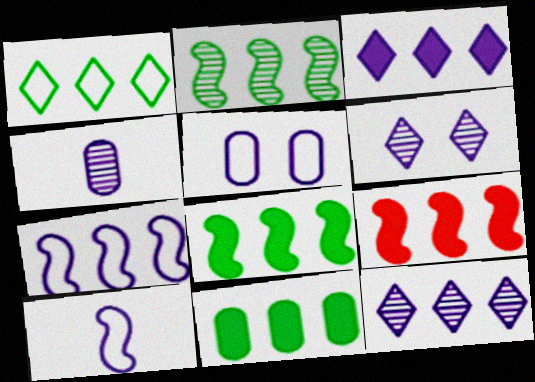[[1, 2, 11], 
[2, 7, 9], 
[3, 9, 11]]